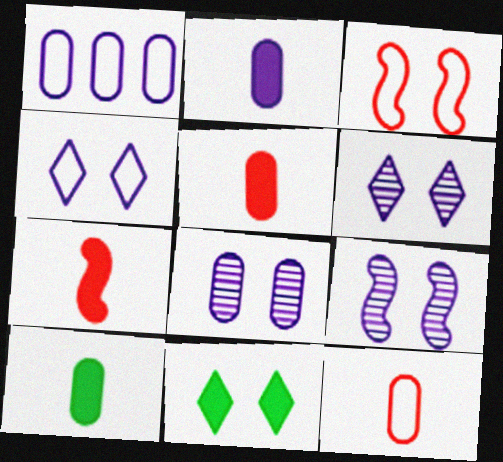[[1, 2, 8], 
[2, 5, 10], 
[3, 8, 11], 
[6, 8, 9]]